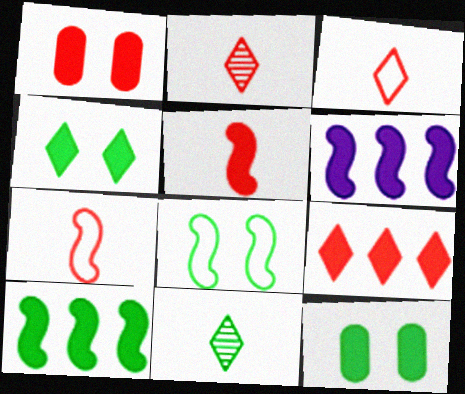[[1, 5, 9]]